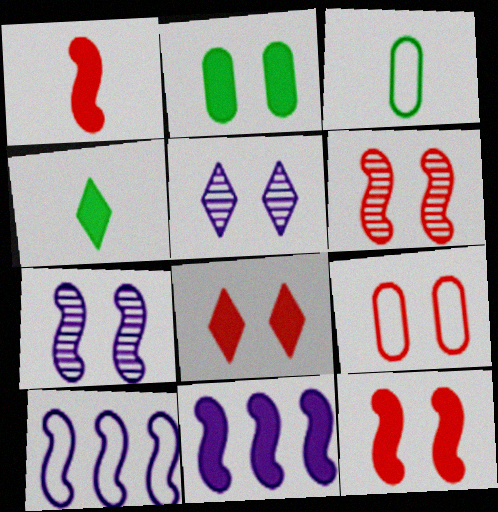[[6, 8, 9]]